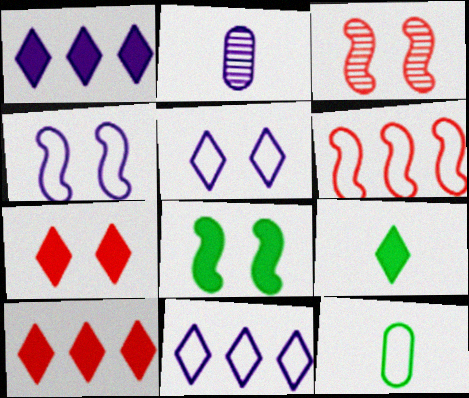[[1, 2, 4], 
[1, 3, 12], 
[1, 7, 9], 
[3, 4, 8], 
[5, 6, 12]]